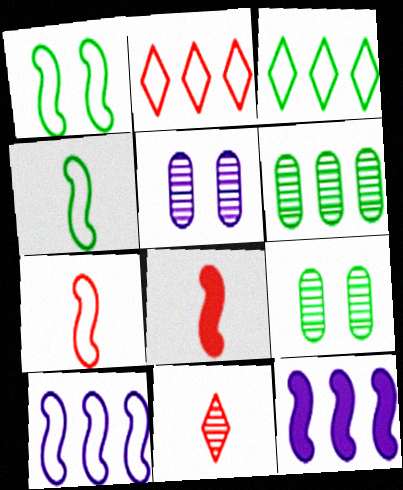[[1, 7, 10], 
[2, 6, 12], 
[3, 5, 8]]